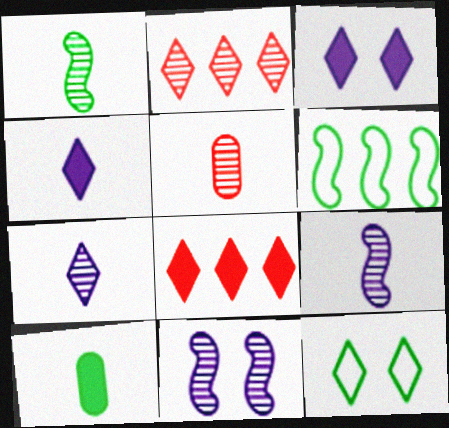[[1, 5, 7], 
[2, 4, 12], 
[3, 5, 6], 
[7, 8, 12]]